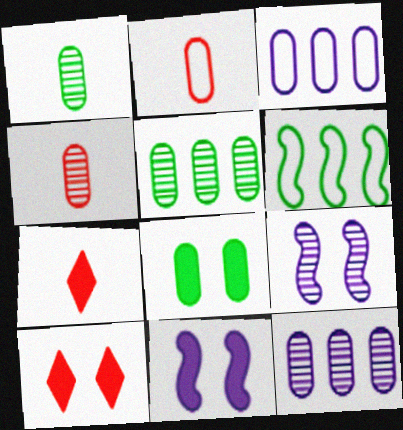[[2, 8, 12], 
[3, 4, 8], 
[8, 10, 11]]